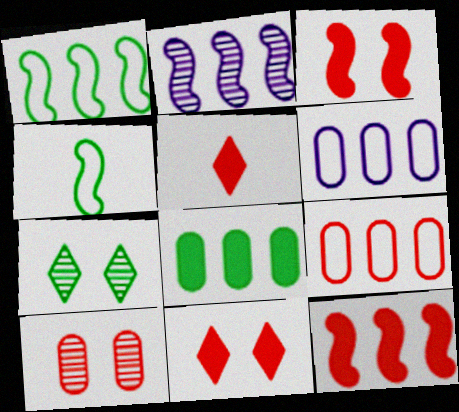[[1, 2, 12], 
[2, 3, 4], 
[4, 7, 8]]